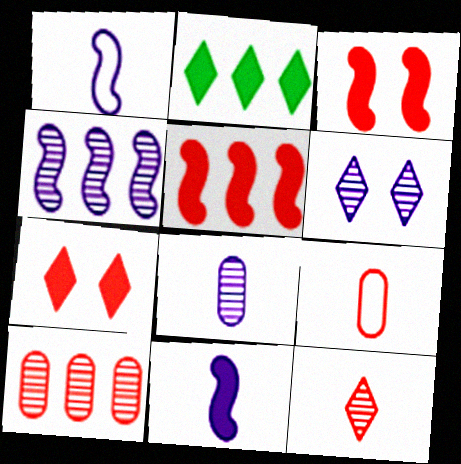[[4, 6, 8]]